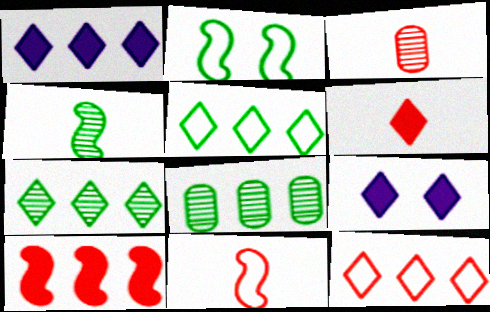[[1, 2, 3], 
[1, 7, 12], 
[3, 6, 11], 
[8, 9, 11]]